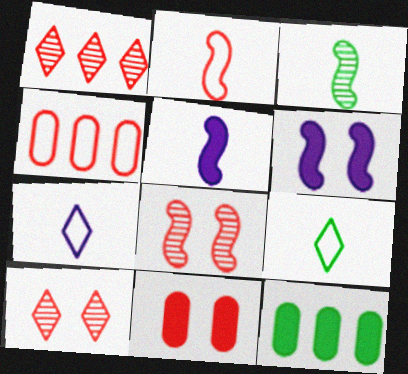[[1, 2, 11], 
[2, 3, 5], 
[7, 8, 12]]